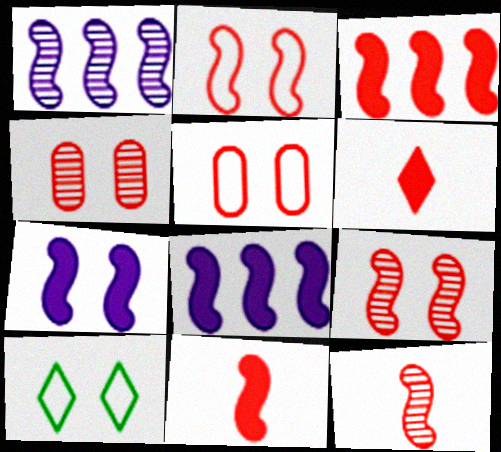[[2, 3, 12], 
[4, 7, 10]]